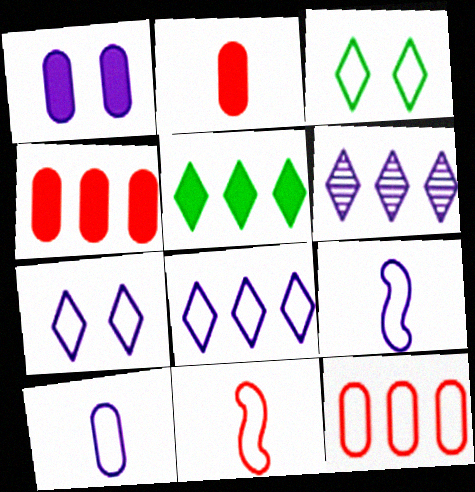[[1, 6, 9], 
[3, 9, 12]]